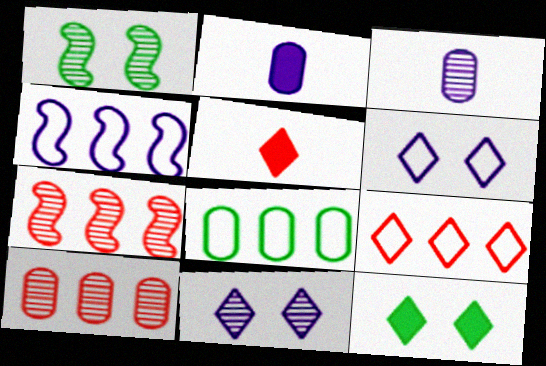[[1, 2, 9], 
[2, 4, 11], 
[4, 8, 9]]